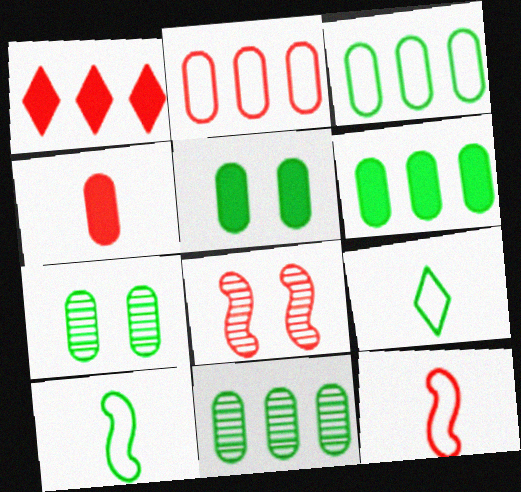[[3, 6, 11]]